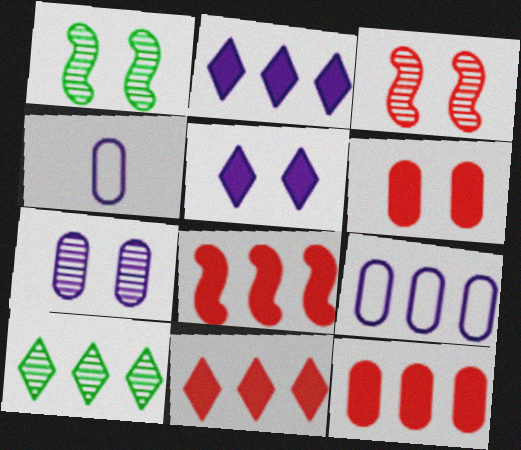[[1, 4, 11], 
[8, 9, 10], 
[8, 11, 12]]